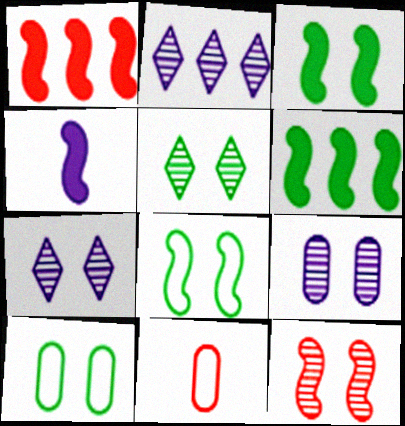[[1, 3, 4], 
[2, 3, 11], 
[3, 5, 10], 
[5, 9, 12], 
[6, 7, 11]]